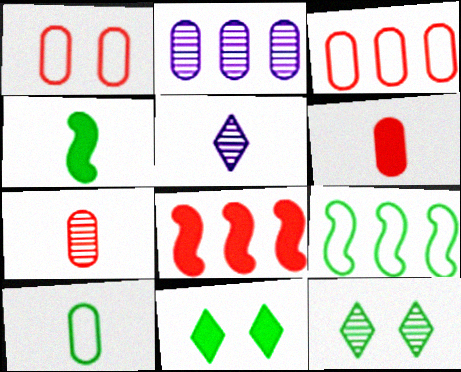[]